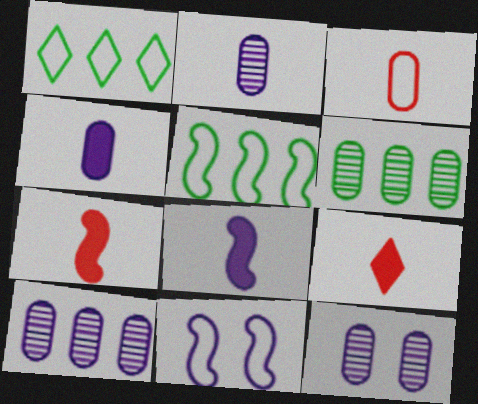[[1, 3, 11], 
[1, 7, 12], 
[2, 10, 12], 
[5, 9, 12], 
[6, 9, 11]]